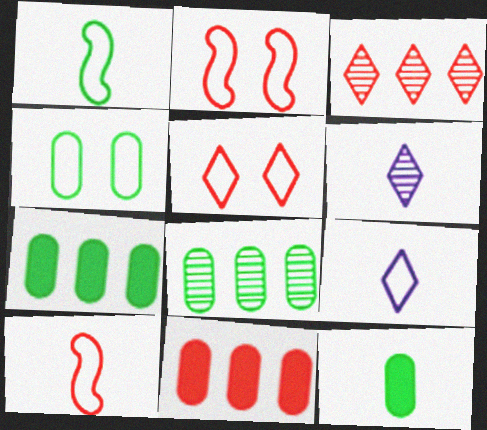[[2, 6, 7], 
[4, 8, 12], 
[6, 10, 12]]